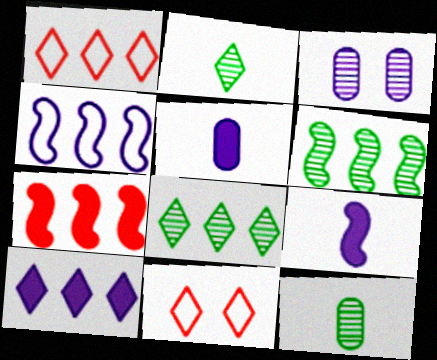[[1, 8, 10], 
[2, 10, 11], 
[4, 6, 7], 
[5, 6, 11]]